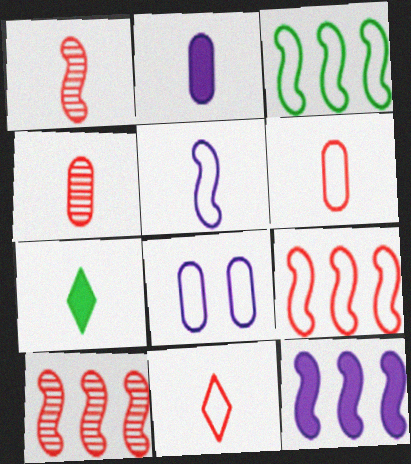[[3, 8, 11], 
[3, 10, 12], 
[4, 5, 7], 
[7, 8, 10]]